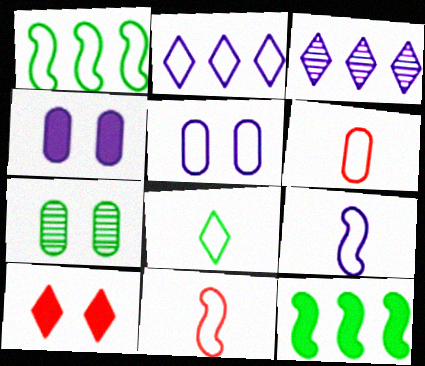[[2, 5, 9], 
[3, 4, 9], 
[3, 8, 10], 
[6, 8, 9], 
[7, 8, 12]]